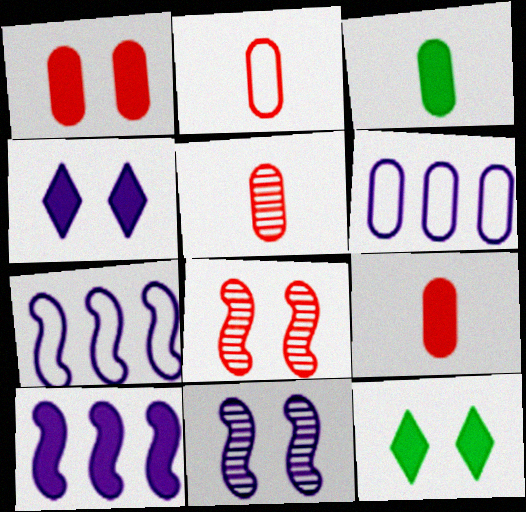[[2, 5, 9], 
[5, 7, 12], 
[9, 10, 12]]